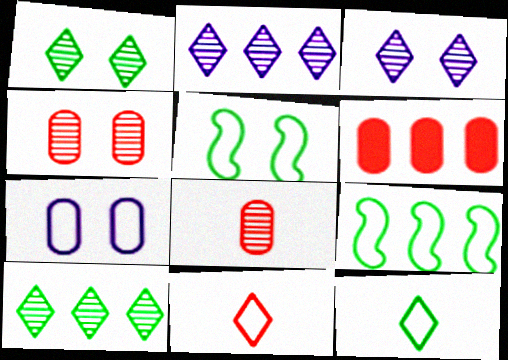[[2, 6, 9], 
[7, 9, 11]]